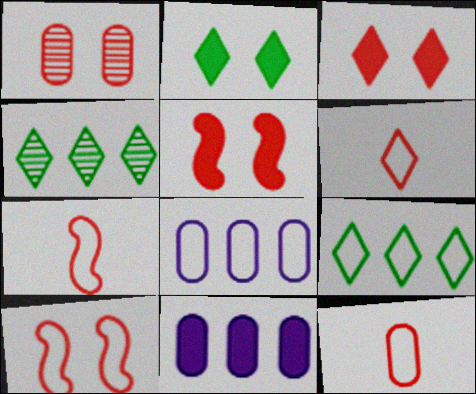[[1, 3, 10], 
[6, 7, 12]]